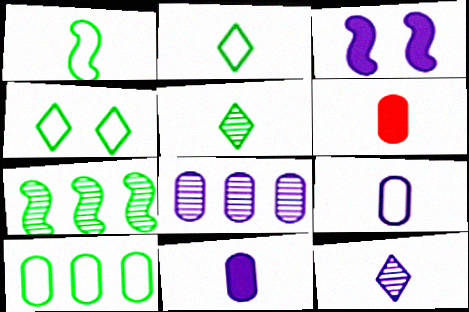[[1, 4, 10], 
[1, 6, 12]]